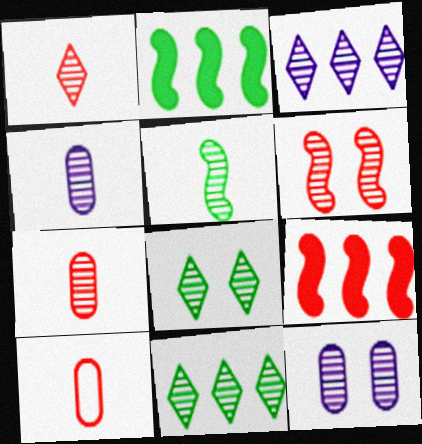[[1, 3, 8], 
[1, 4, 5], 
[4, 6, 11], 
[6, 8, 12]]